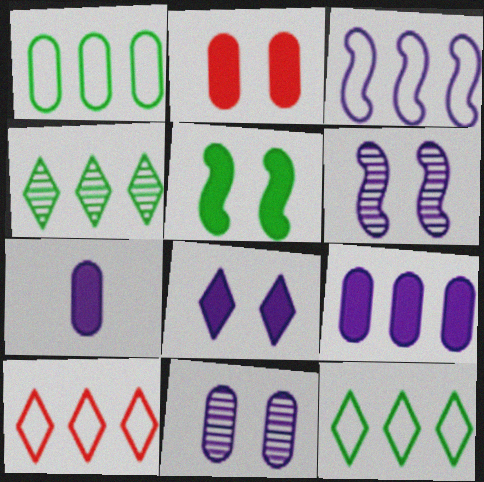[[1, 3, 10], 
[2, 5, 8]]